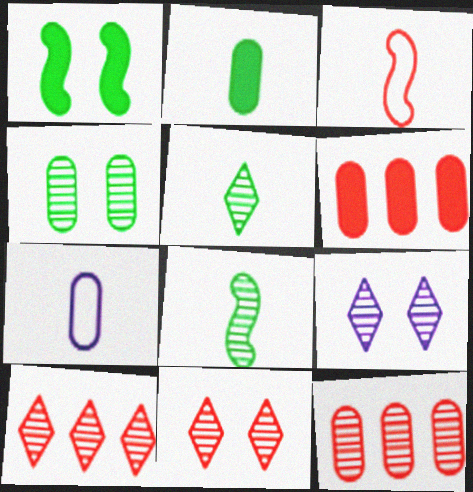[[1, 7, 10], 
[3, 6, 11], 
[4, 6, 7], 
[5, 9, 10], 
[8, 9, 12]]